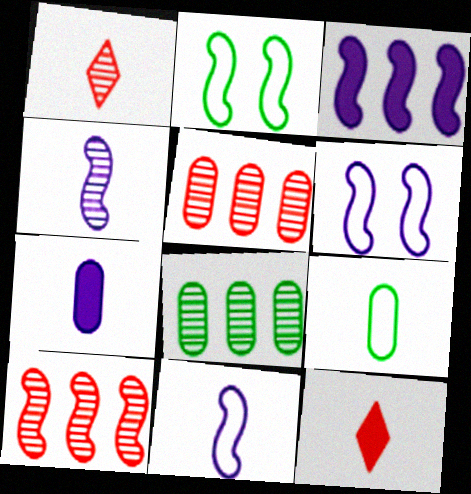[[3, 4, 6], 
[4, 9, 12], 
[6, 8, 12]]